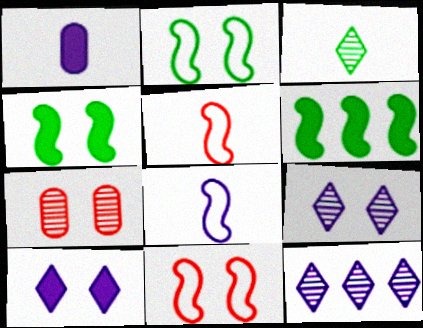[[1, 3, 5], 
[2, 7, 10]]